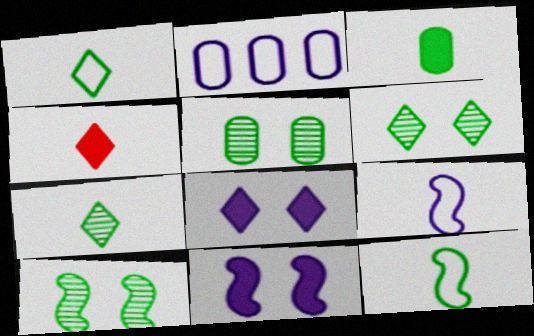[[2, 4, 10], 
[3, 7, 12], 
[5, 6, 10]]